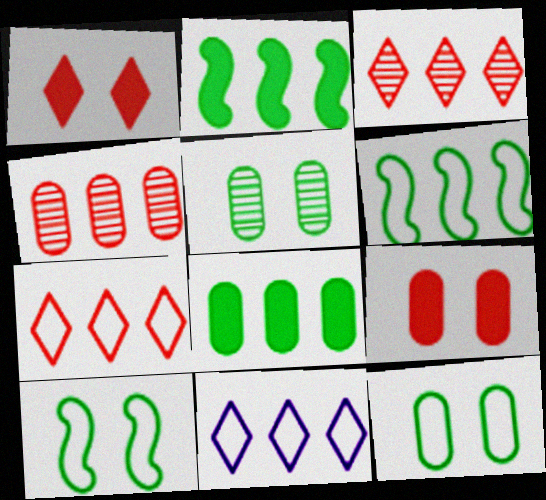[[2, 4, 11]]